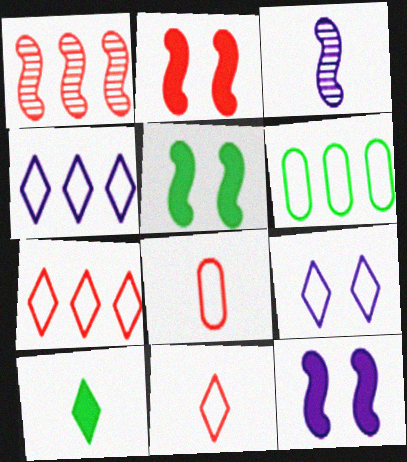[[2, 5, 12], 
[3, 8, 10]]